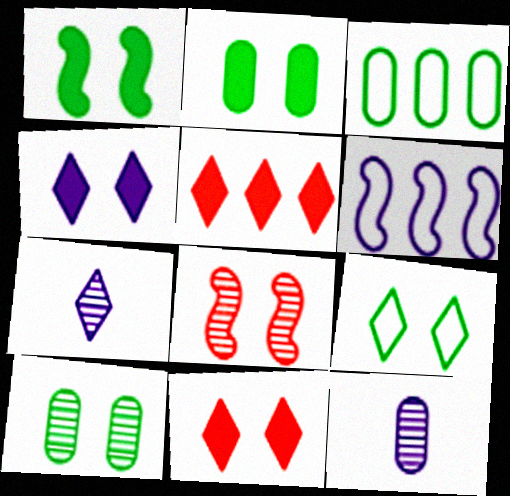[[1, 9, 10], 
[4, 6, 12], 
[5, 7, 9]]